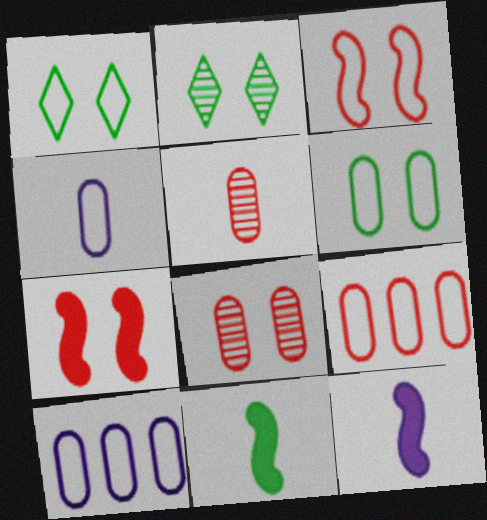[[2, 9, 12], 
[4, 6, 9]]